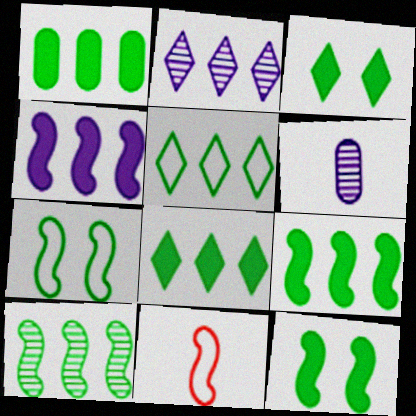[[1, 5, 10], 
[1, 8, 9]]